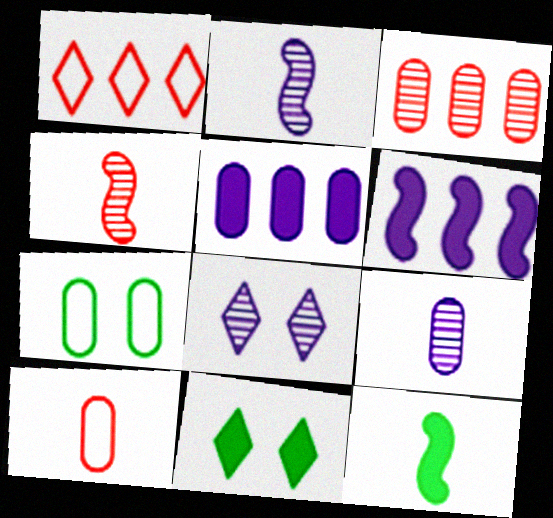[]